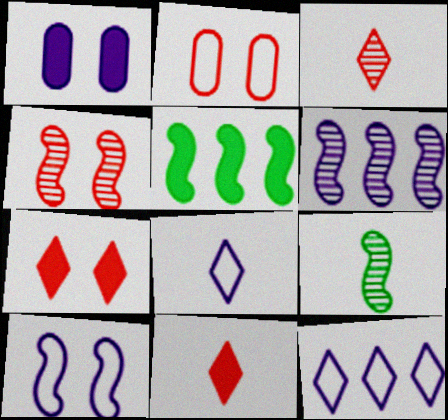[[1, 5, 11], 
[1, 6, 8], 
[2, 4, 7], 
[4, 6, 9]]